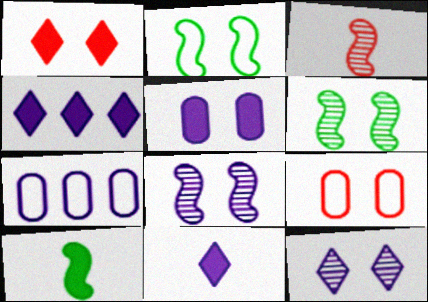[[7, 8, 11]]